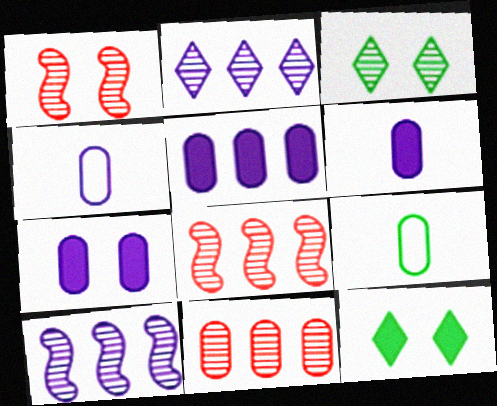[[4, 8, 12], 
[5, 6, 7], 
[7, 9, 11]]